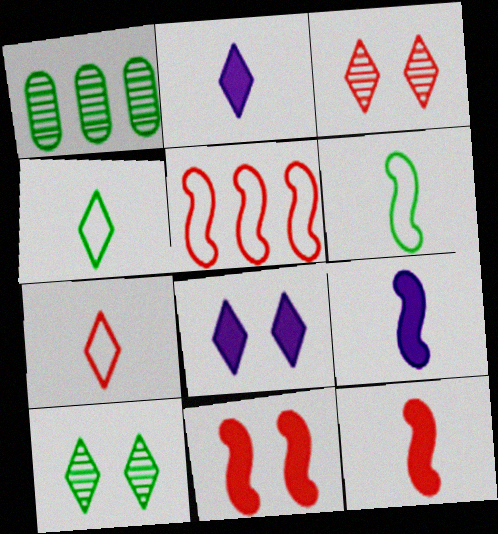[]